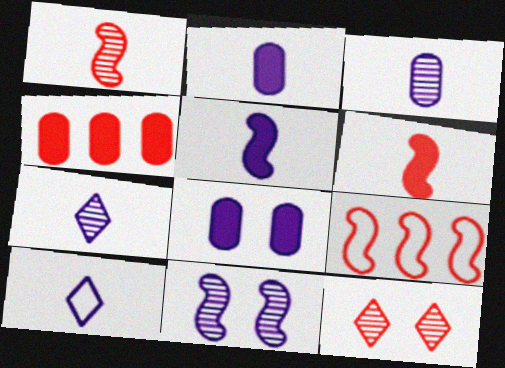[[3, 5, 10]]